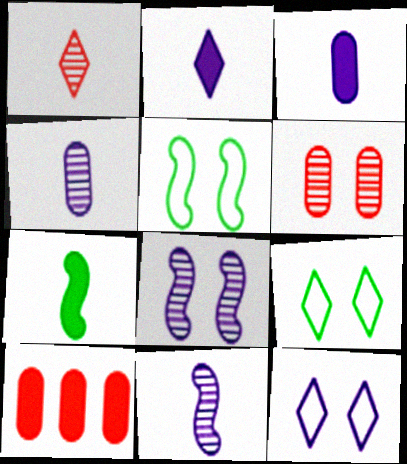[[9, 10, 11]]